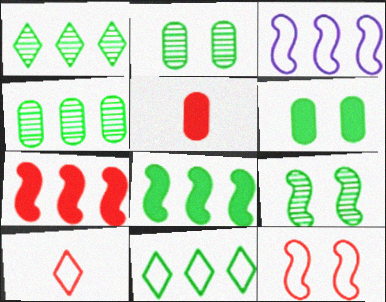[[4, 8, 11]]